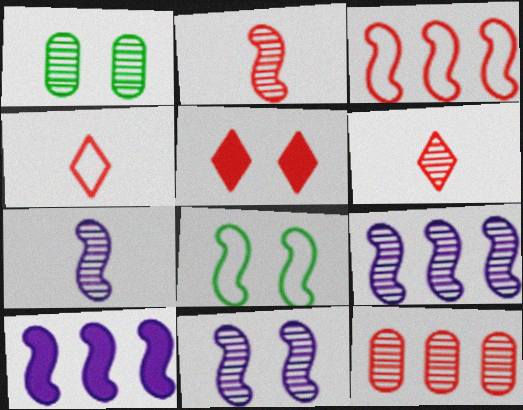[[1, 4, 10], 
[1, 6, 9], 
[2, 8, 10], 
[7, 9, 11]]